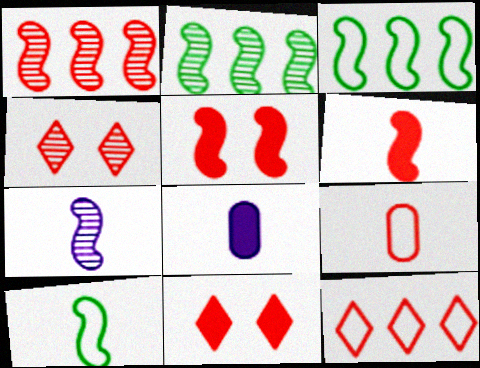[[1, 9, 11], 
[3, 4, 8], 
[3, 5, 7], 
[6, 7, 10]]